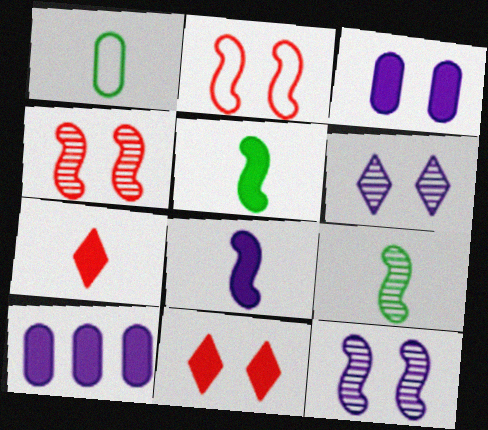[[5, 10, 11]]